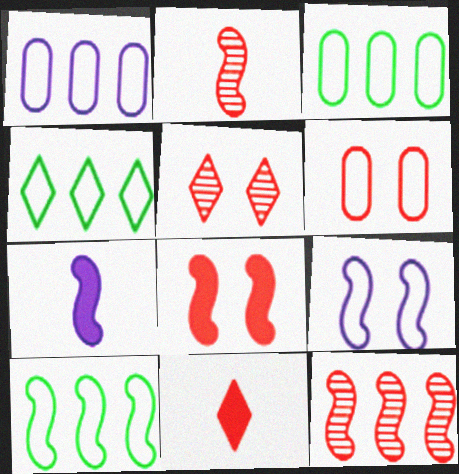[[3, 4, 10], 
[3, 5, 7], 
[5, 6, 8], 
[6, 11, 12]]